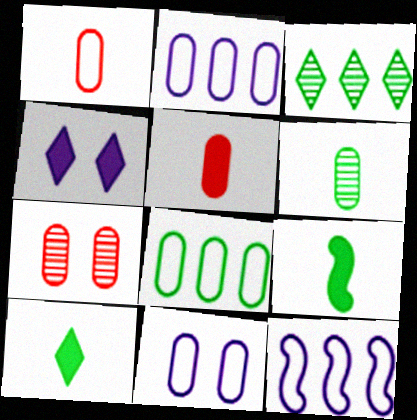[[1, 8, 11], 
[7, 10, 12]]